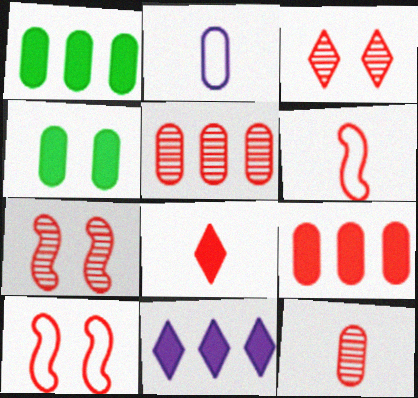[[2, 4, 5], 
[3, 6, 9], 
[5, 8, 10], 
[6, 8, 12]]